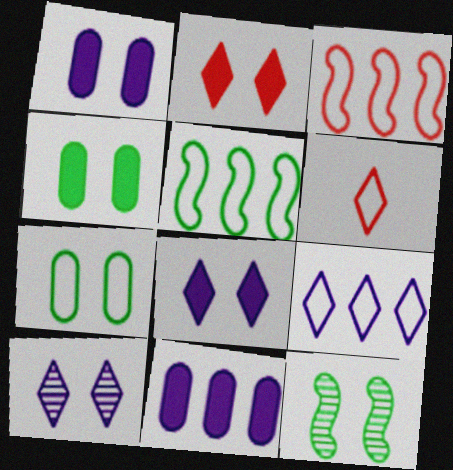[[6, 11, 12]]